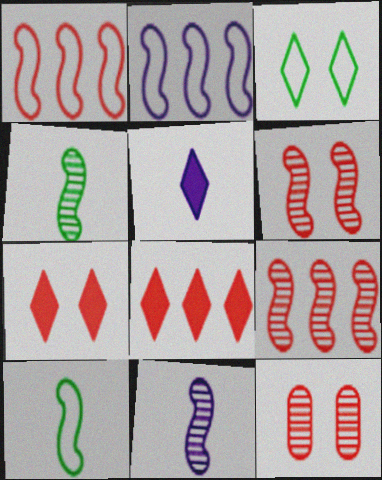[]